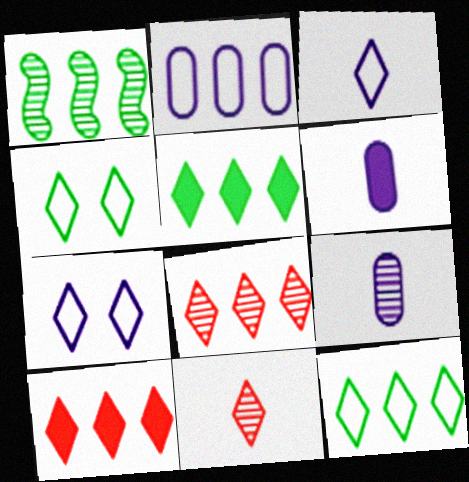[[1, 2, 10], 
[5, 7, 11]]